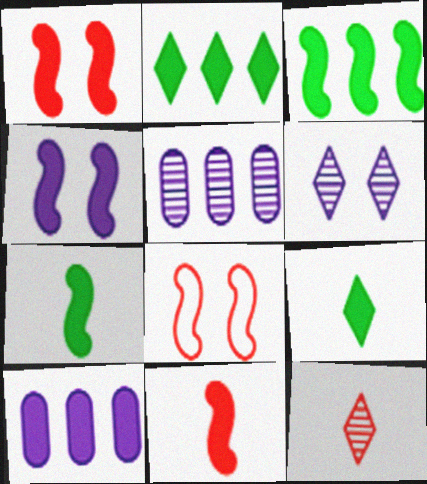[[1, 9, 10], 
[3, 4, 11], 
[5, 8, 9]]